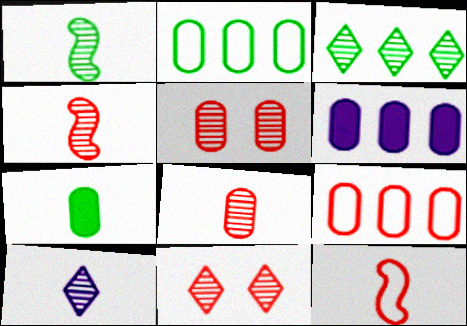[[1, 8, 10], 
[3, 10, 11], 
[7, 10, 12]]